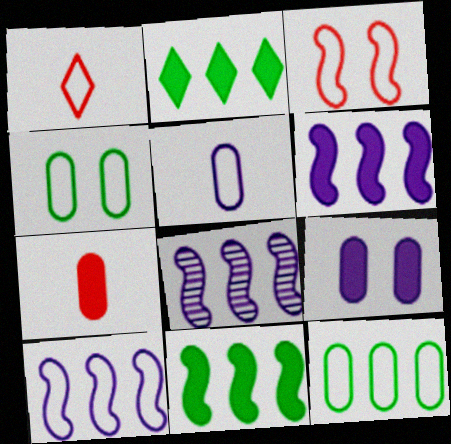[[1, 4, 10], 
[6, 8, 10]]